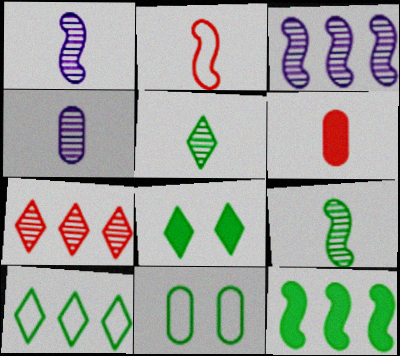[[5, 8, 10], 
[5, 11, 12]]